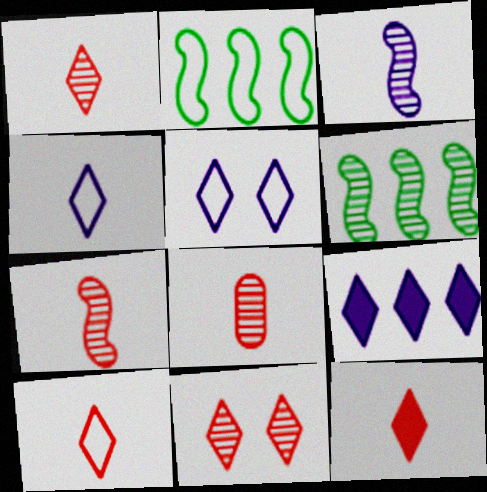[[1, 7, 8], 
[1, 10, 12]]